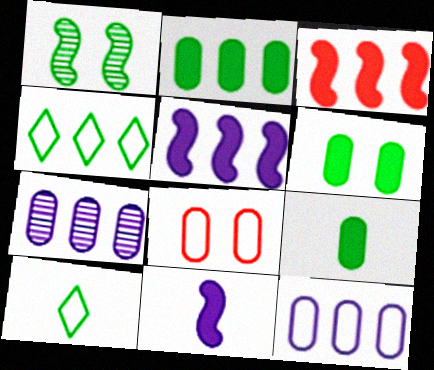[[1, 2, 10], 
[1, 4, 9], 
[2, 6, 9], 
[3, 4, 7], 
[7, 8, 9]]